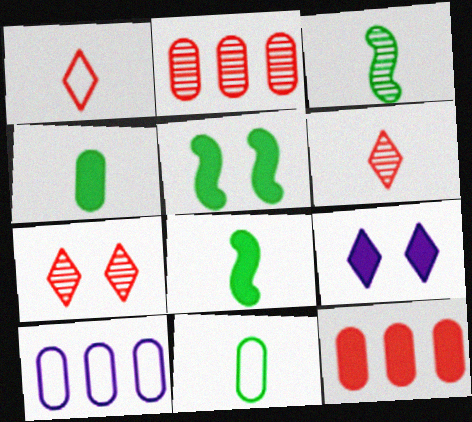[[5, 6, 10], 
[7, 8, 10], 
[8, 9, 12]]